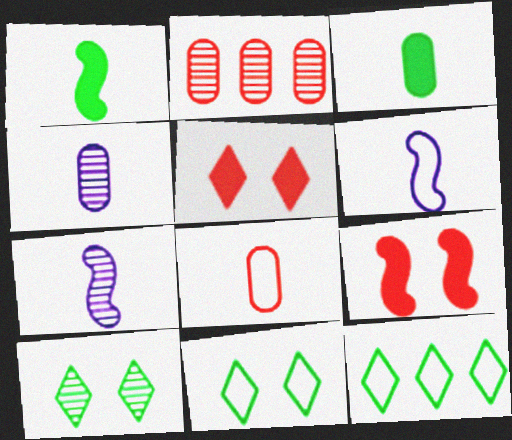[[2, 7, 10], 
[3, 4, 8], 
[4, 9, 12]]